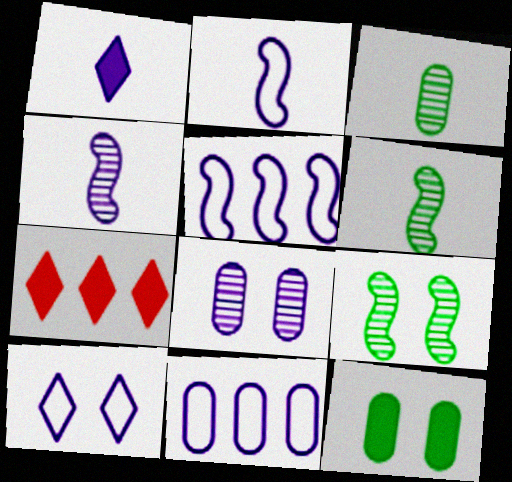[[1, 5, 8], 
[2, 10, 11]]